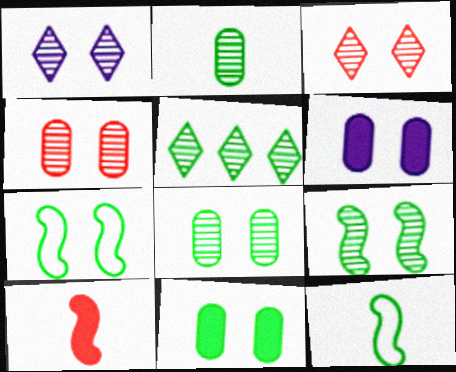[[1, 4, 9], 
[2, 5, 9], 
[3, 6, 7], 
[5, 11, 12]]